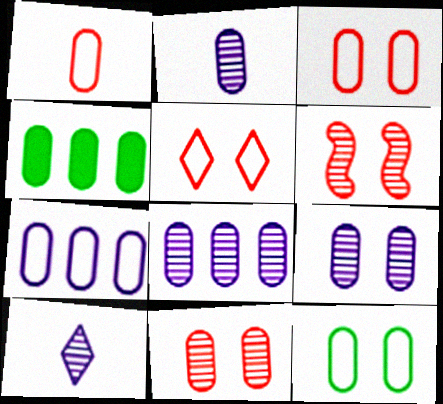[[1, 4, 9], 
[1, 7, 12], 
[2, 3, 4], 
[2, 8, 9]]